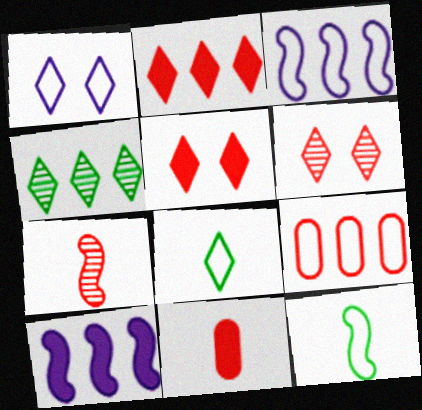[[1, 9, 12], 
[4, 9, 10], 
[5, 7, 9]]